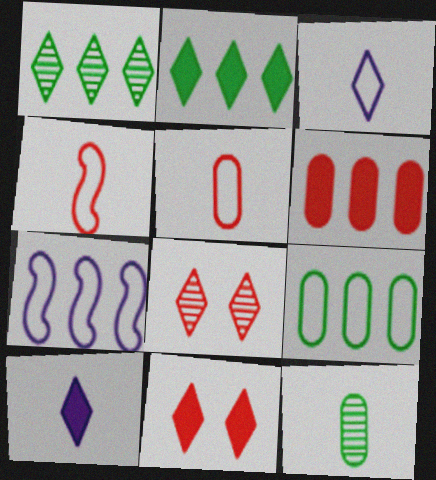[[1, 3, 11], 
[1, 6, 7], 
[2, 3, 8], 
[2, 10, 11], 
[4, 6, 8], 
[4, 10, 12], 
[7, 11, 12]]